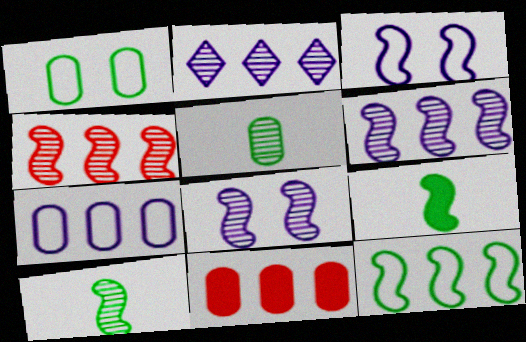[[2, 11, 12], 
[3, 4, 9], 
[4, 8, 10]]